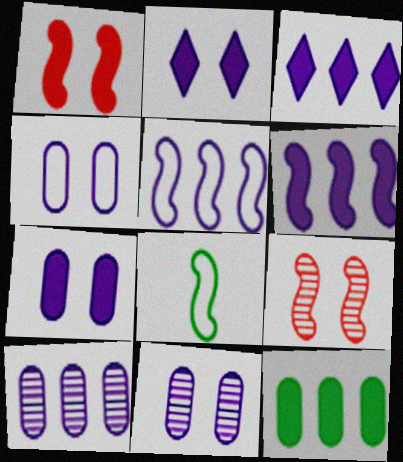[[3, 5, 10], 
[4, 7, 11], 
[6, 8, 9]]